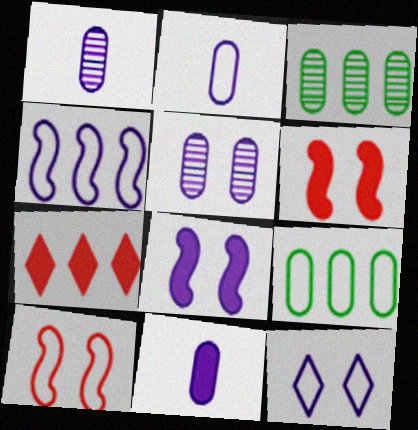[[1, 2, 11], 
[2, 4, 12], 
[3, 4, 7], 
[5, 8, 12]]